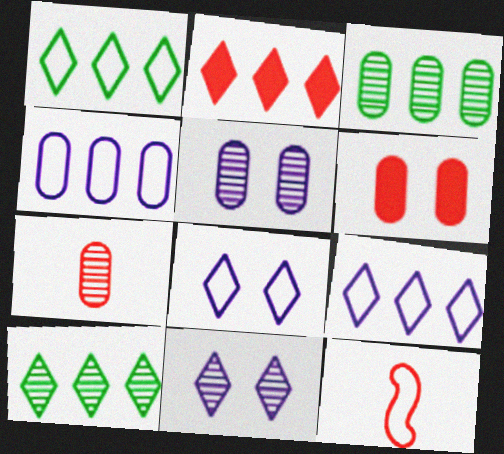[[2, 9, 10], 
[3, 5, 7]]